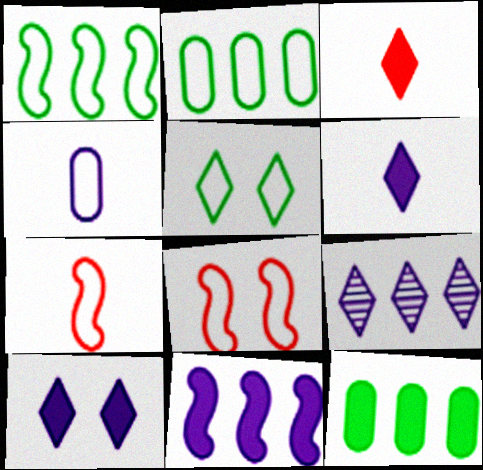[[3, 5, 9]]